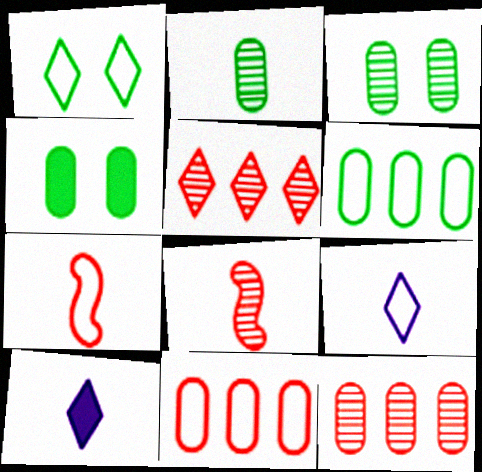[[1, 5, 10], 
[2, 4, 6], 
[2, 7, 10]]